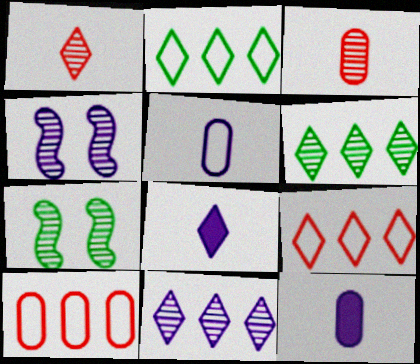[[3, 4, 6], 
[3, 7, 11], 
[7, 8, 10], 
[7, 9, 12]]